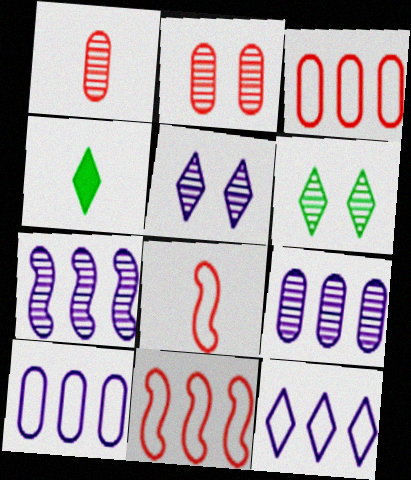[[1, 6, 7]]